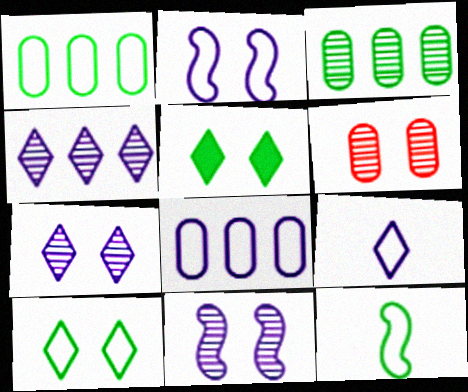[[1, 10, 12], 
[2, 5, 6], 
[2, 8, 9], 
[3, 5, 12]]